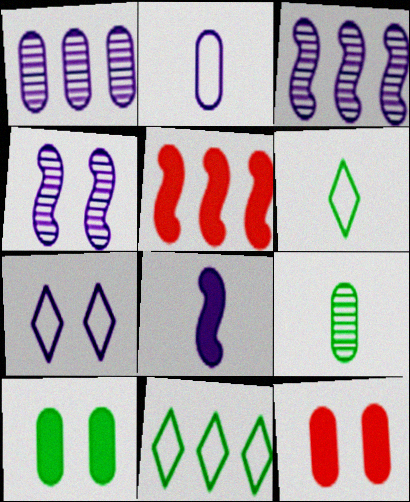[[1, 5, 11], 
[1, 7, 8], 
[3, 6, 12], 
[5, 7, 9]]